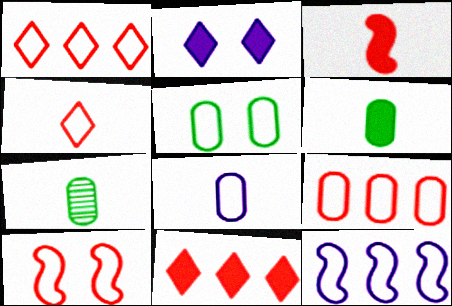[[4, 5, 12], 
[4, 9, 10], 
[5, 8, 9]]